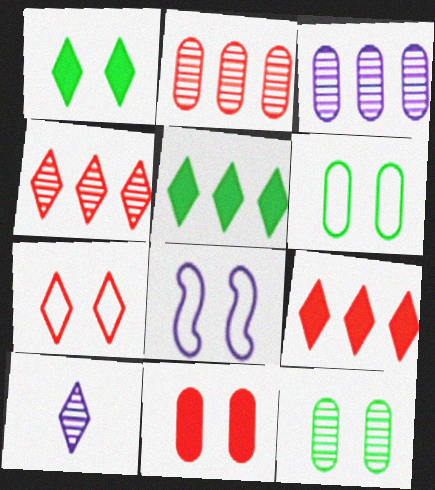[[5, 7, 10], 
[6, 7, 8]]